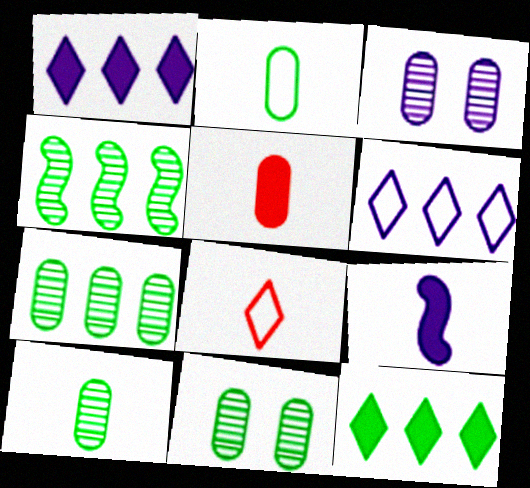[[3, 6, 9], 
[7, 10, 11], 
[8, 9, 10]]